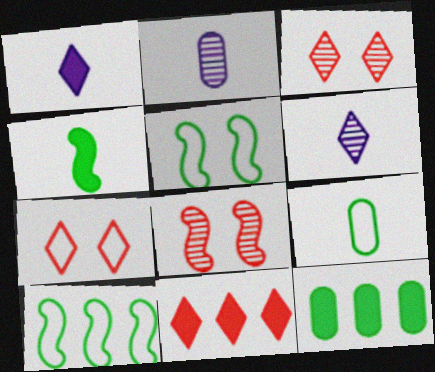[[2, 5, 11]]